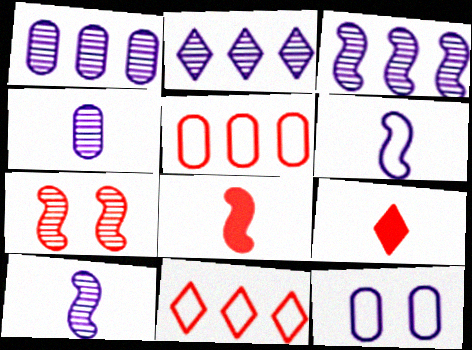[[1, 2, 3], 
[5, 7, 9]]